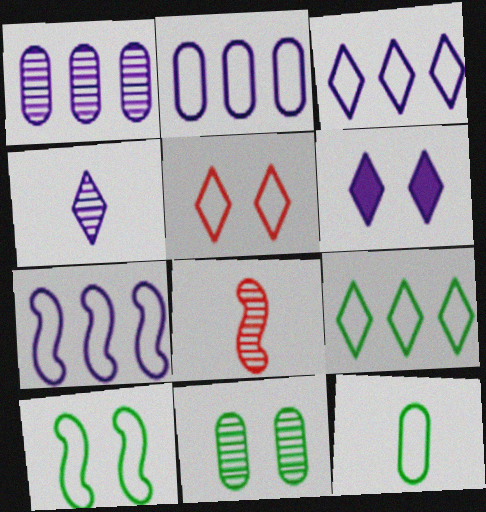[[2, 3, 7], 
[3, 4, 6], 
[5, 7, 12], 
[9, 10, 12]]